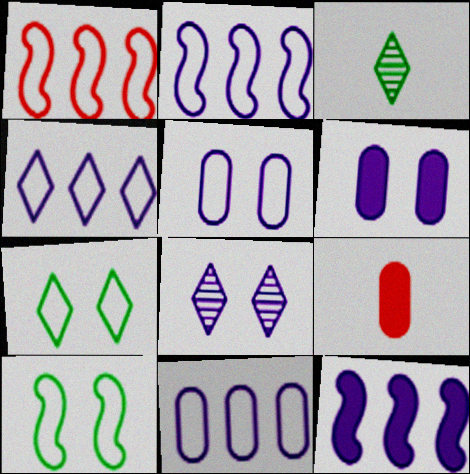[[1, 3, 6], 
[2, 4, 11]]